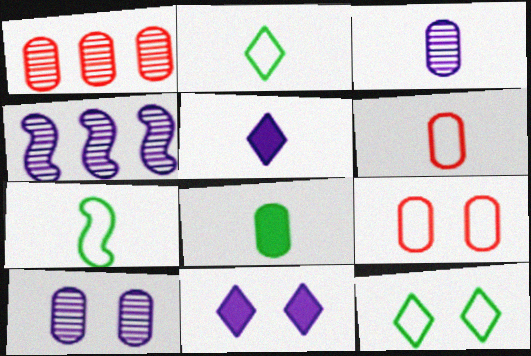[[1, 7, 11], 
[3, 6, 8]]